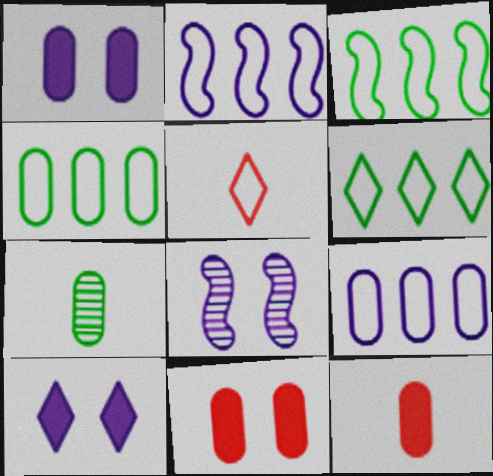[[3, 4, 6], 
[6, 8, 12], 
[7, 9, 11]]